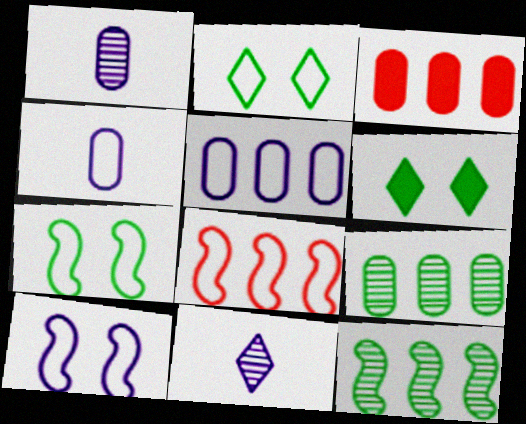[[1, 6, 8], 
[2, 4, 8], 
[3, 5, 9], 
[3, 7, 11]]